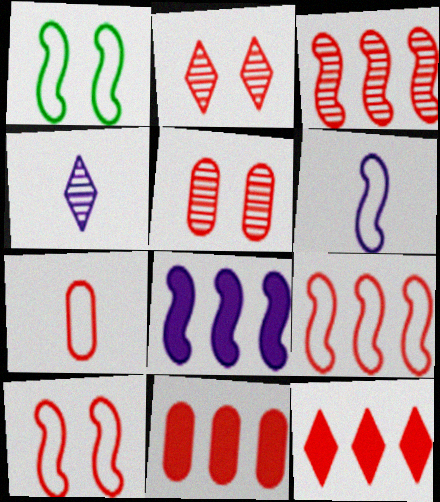[[1, 4, 11], 
[1, 6, 9], 
[5, 7, 11]]